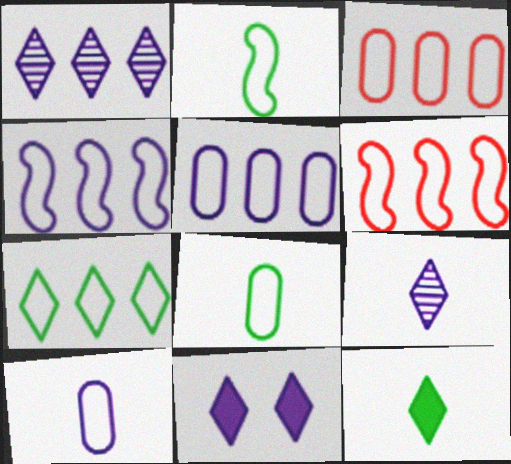[[3, 4, 7], 
[5, 6, 7]]